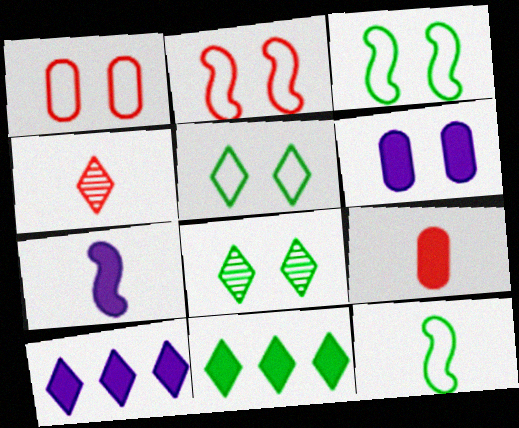[[2, 6, 8], 
[4, 5, 10], 
[6, 7, 10]]